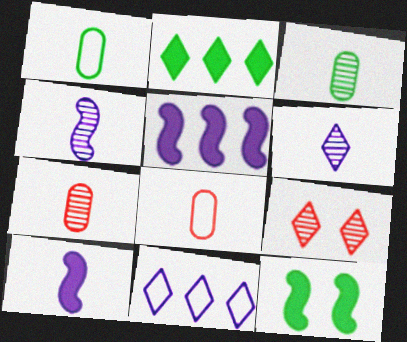[[1, 5, 9], 
[7, 11, 12]]